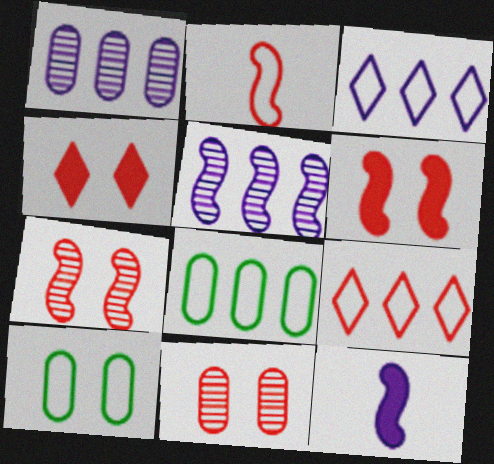[[2, 3, 10]]